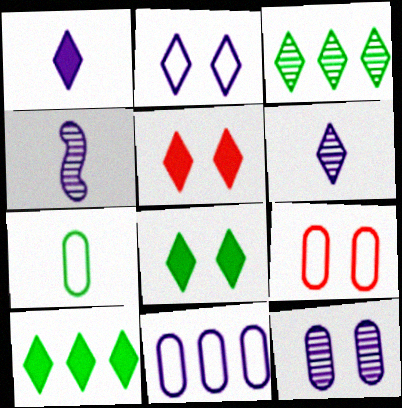[[1, 5, 10], 
[4, 9, 10], 
[7, 9, 11]]